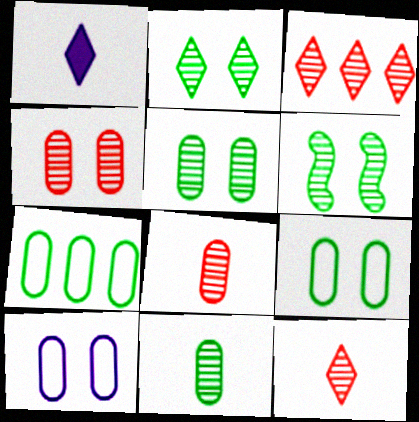[[2, 5, 6]]